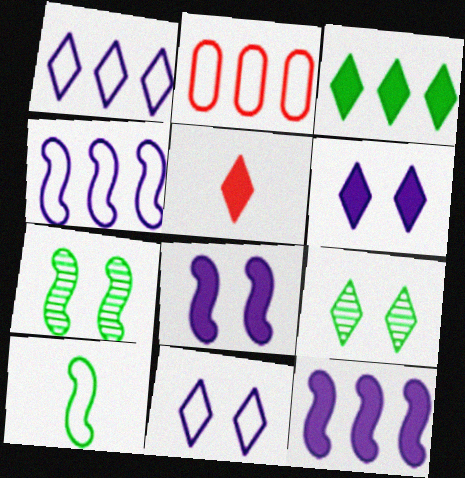[[1, 5, 9], 
[2, 10, 11], 
[3, 5, 6]]